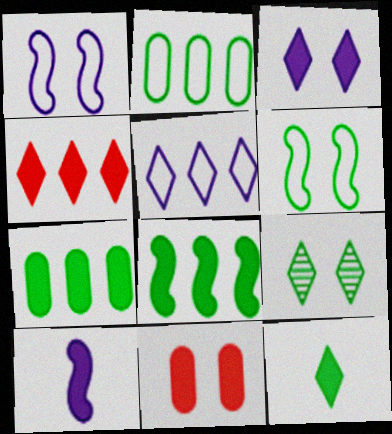[[1, 9, 11], 
[3, 4, 12]]